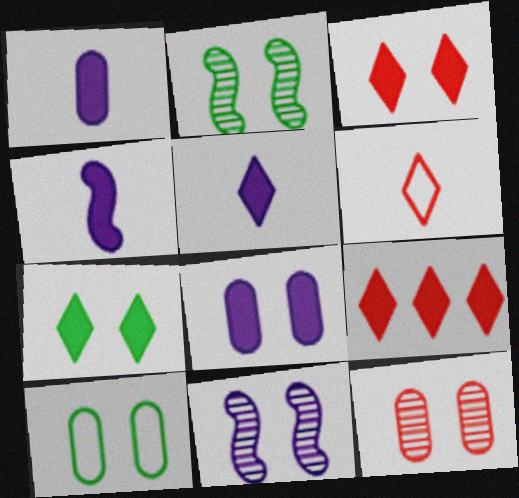[[1, 4, 5], 
[2, 7, 10], 
[3, 10, 11], 
[5, 7, 9], 
[8, 10, 12]]